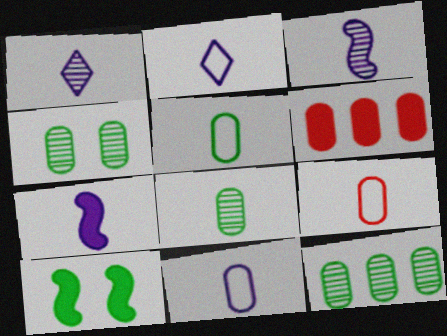[[1, 7, 11], 
[4, 6, 11], 
[4, 8, 12], 
[5, 9, 11]]